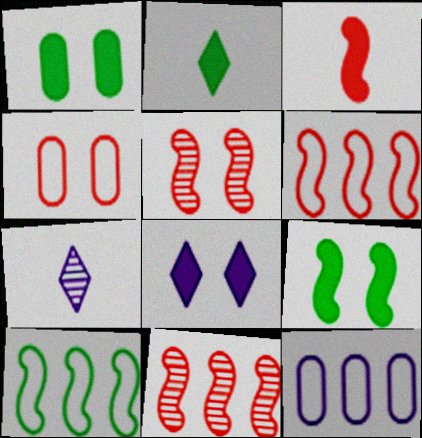[[1, 6, 7], 
[2, 5, 12], 
[3, 5, 6]]